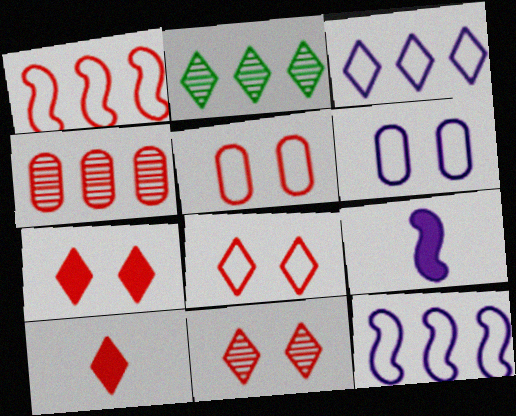[[2, 5, 9], 
[7, 8, 11]]